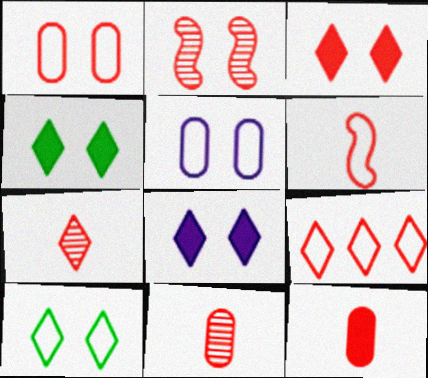[[1, 2, 3], 
[1, 6, 9], 
[2, 4, 5], 
[2, 9, 12], 
[3, 4, 8], 
[3, 7, 9], 
[6, 7, 12]]